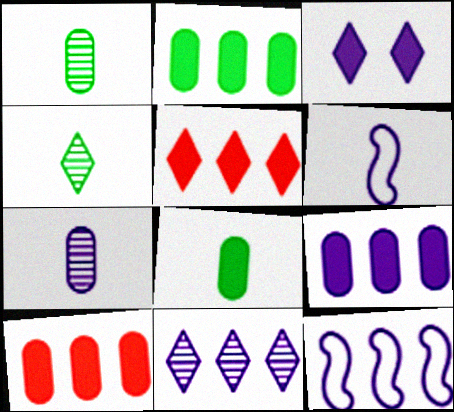[[2, 9, 10], 
[3, 7, 12], 
[9, 11, 12]]